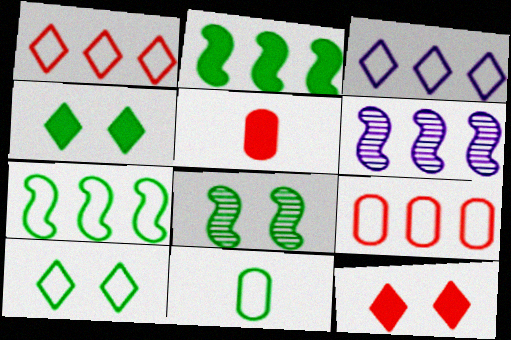[[3, 5, 8], 
[3, 7, 9], 
[5, 6, 10], 
[6, 11, 12], 
[7, 10, 11]]